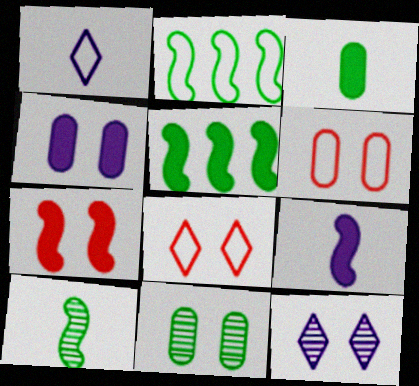[[1, 2, 6], 
[4, 6, 11], 
[5, 7, 9]]